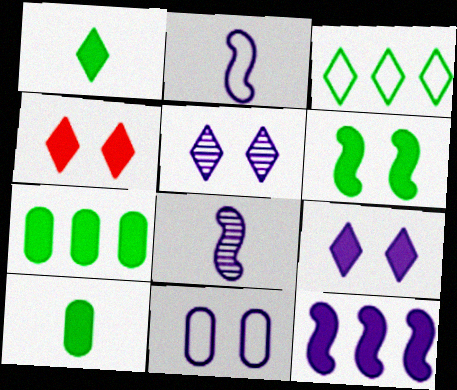[[1, 6, 7], 
[4, 10, 12]]